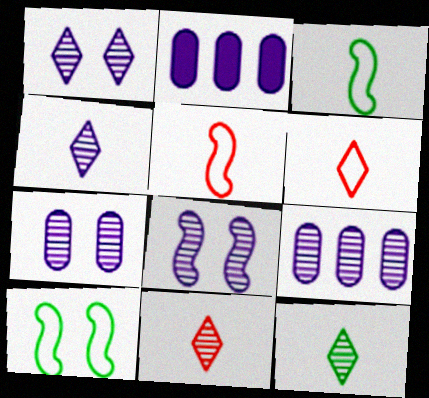[[1, 7, 8], 
[2, 10, 11], 
[4, 8, 9], 
[4, 11, 12]]